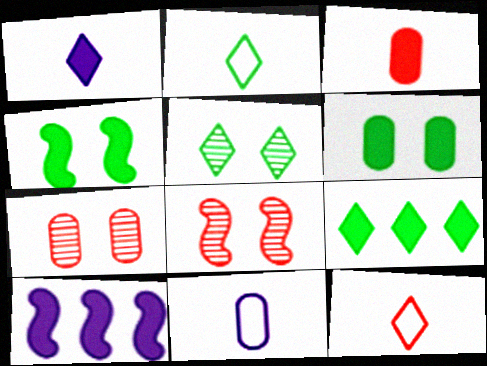[[2, 5, 9], 
[2, 7, 10], 
[8, 9, 11]]